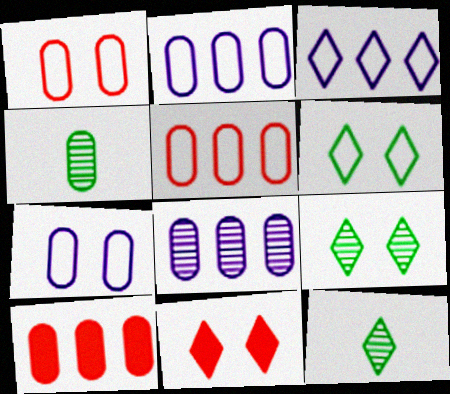[[3, 11, 12], 
[4, 7, 10]]